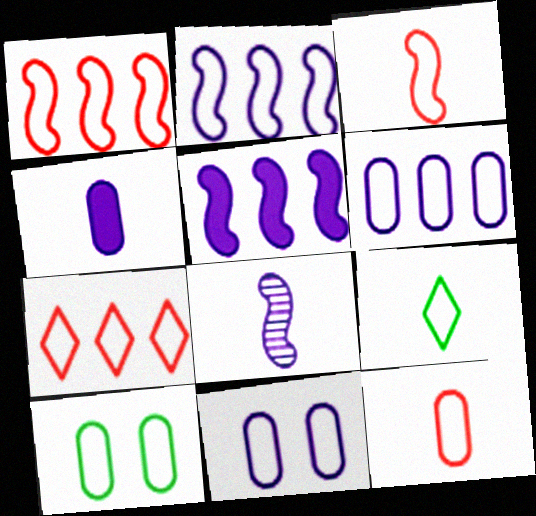[[1, 9, 11], 
[6, 10, 12]]